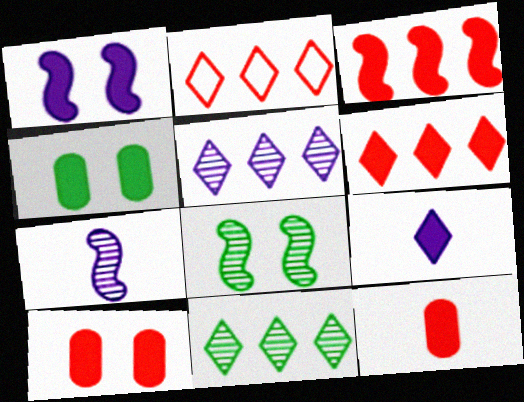[[2, 4, 7], 
[3, 4, 9]]